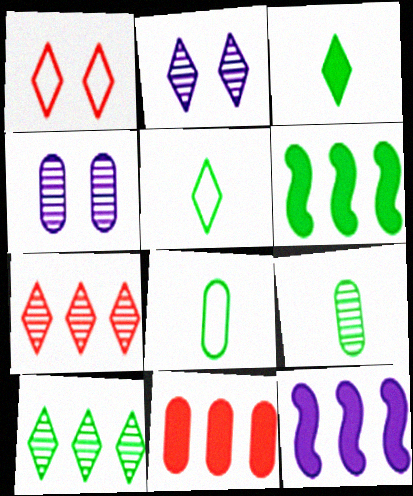[[1, 9, 12], 
[4, 8, 11]]